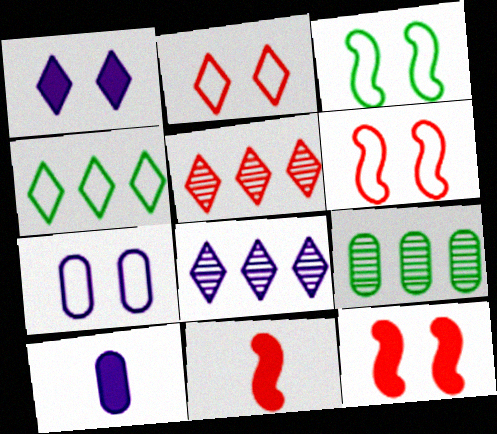[[2, 3, 7], 
[3, 5, 10]]